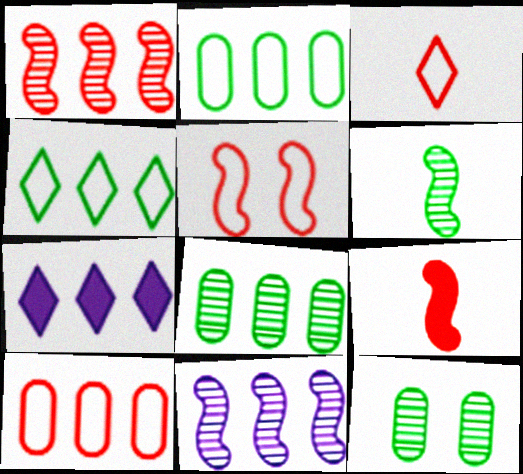[[1, 2, 7], 
[1, 5, 9], 
[3, 5, 10]]